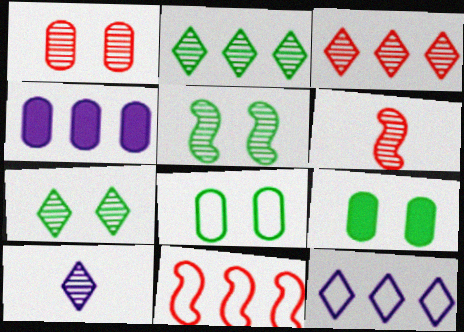[[1, 3, 6], 
[2, 4, 11], 
[3, 7, 10], 
[6, 9, 12], 
[9, 10, 11]]